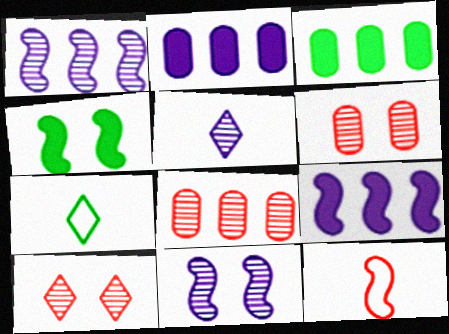[[1, 4, 12], 
[6, 7, 9]]